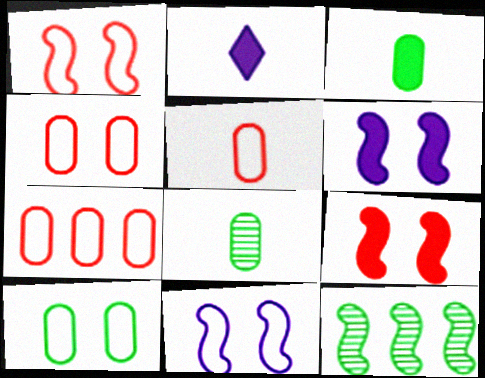[[2, 4, 12], 
[4, 5, 7]]